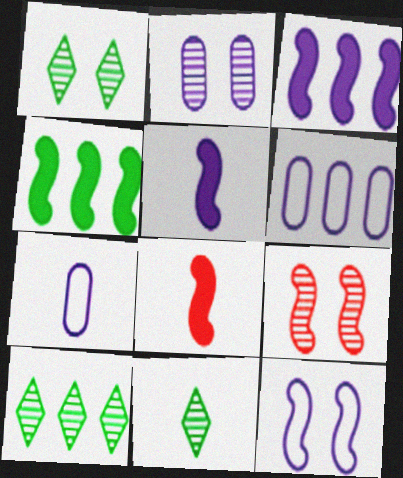[[1, 2, 9], 
[1, 6, 8], 
[1, 10, 11], 
[7, 8, 11]]